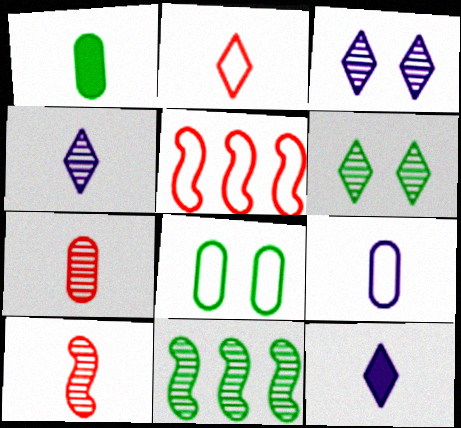[[1, 3, 5], 
[1, 7, 9], 
[3, 7, 11]]